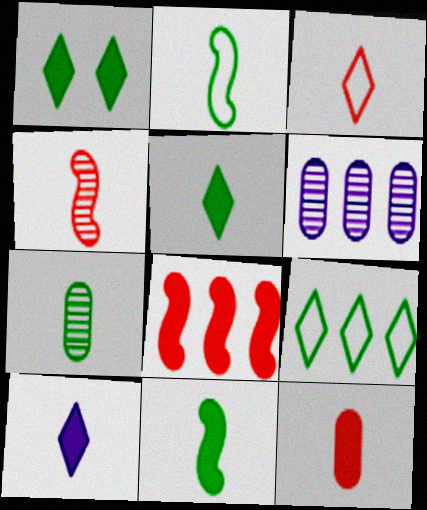[[2, 5, 7], 
[3, 4, 12], 
[6, 8, 9], 
[10, 11, 12]]